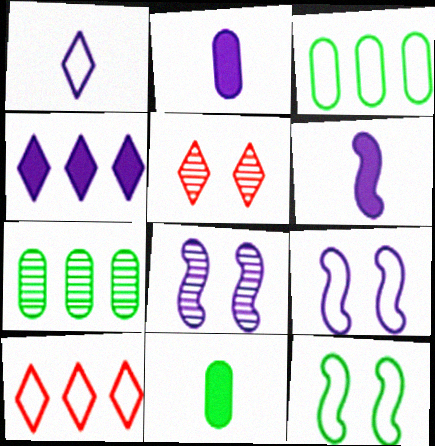[[3, 5, 6], 
[8, 10, 11]]